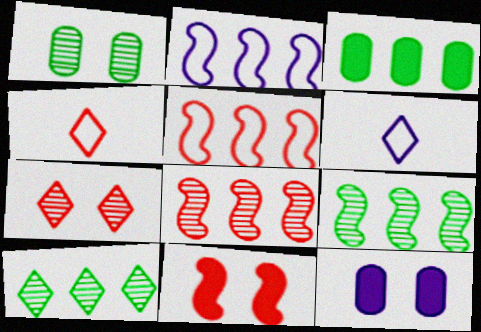[[4, 9, 12]]